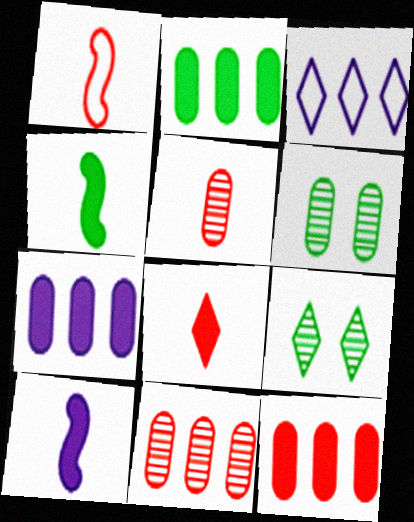[[1, 5, 8], 
[1, 7, 9], 
[2, 7, 12], 
[3, 8, 9]]